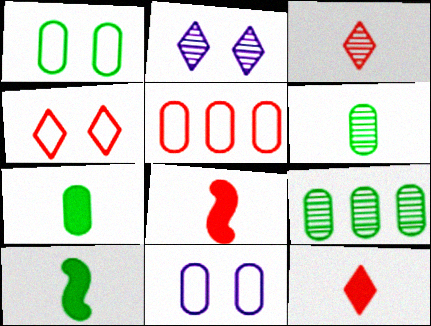[[1, 7, 9], 
[2, 5, 10]]